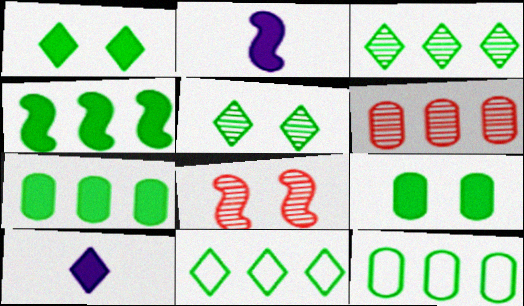[[3, 4, 12], 
[8, 10, 12]]